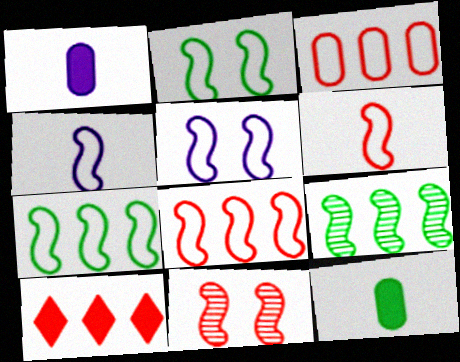[[2, 4, 8], 
[5, 6, 7]]